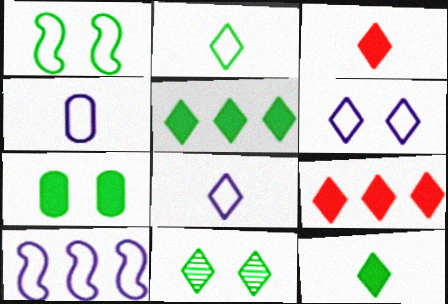[[1, 7, 11], 
[2, 5, 11], 
[4, 6, 10], 
[8, 9, 11]]